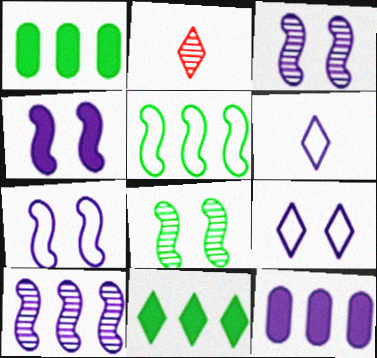[[1, 2, 7], 
[2, 9, 11], 
[3, 4, 7], 
[3, 6, 12]]